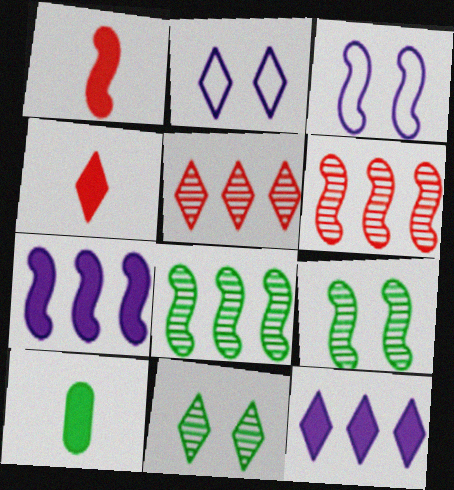[[1, 3, 8], 
[2, 6, 10], 
[3, 5, 10]]